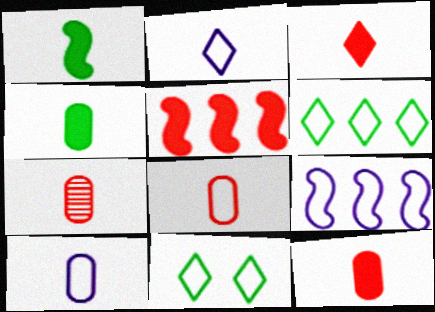[[1, 2, 7], 
[4, 7, 10], 
[7, 8, 12], 
[8, 9, 11]]